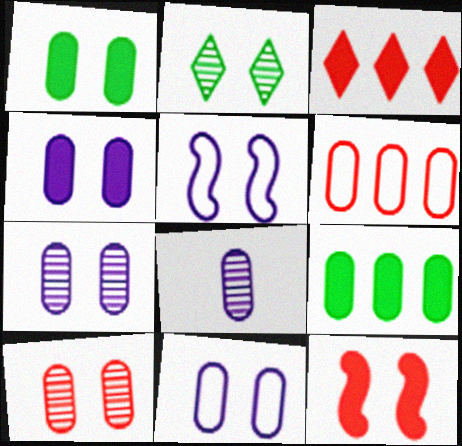[[1, 6, 8], 
[1, 10, 11], 
[2, 11, 12], 
[4, 7, 11]]